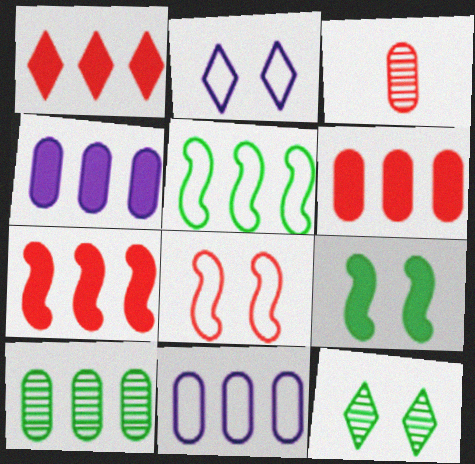[[1, 3, 8], 
[1, 6, 7], 
[6, 10, 11]]